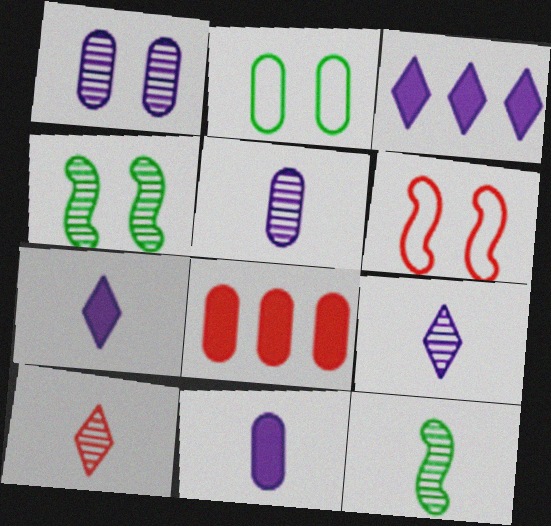[[2, 5, 8], 
[5, 10, 12], 
[6, 8, 10]]